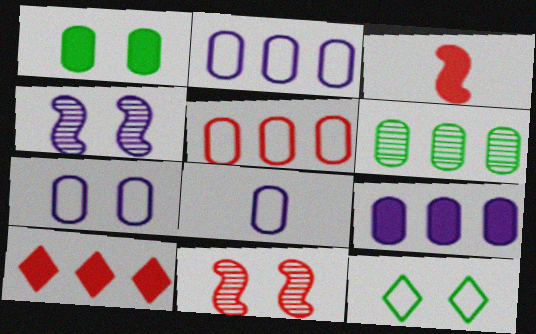[[2, 7, 8], 
[5, 6, 9]]